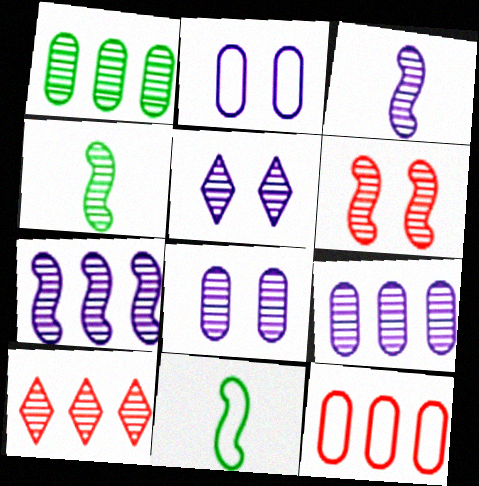[[1, 7, 10], 
[3, 5, 9], 
[4, 6, 7], 
[4, 8, 10]]